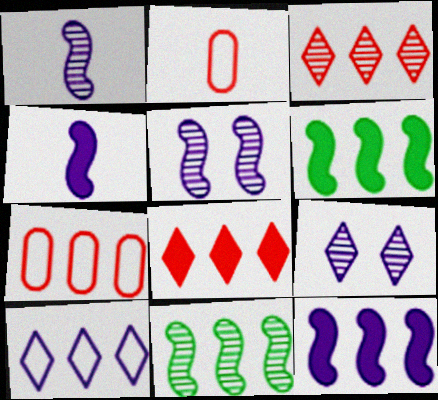[[2, 6, 9]]